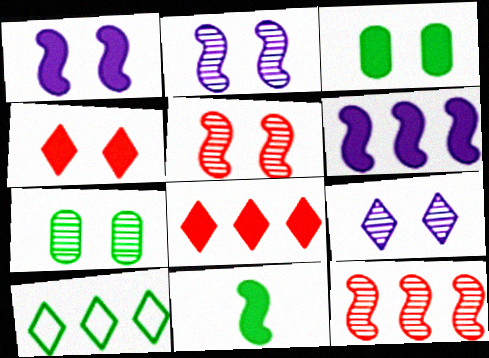[[1, 3, 4], 
[5, 7, 9], 
[7, 10, 11]]